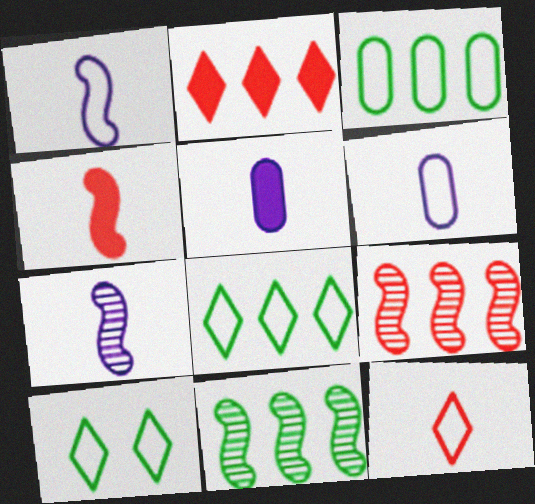[[5, 9, 10]]